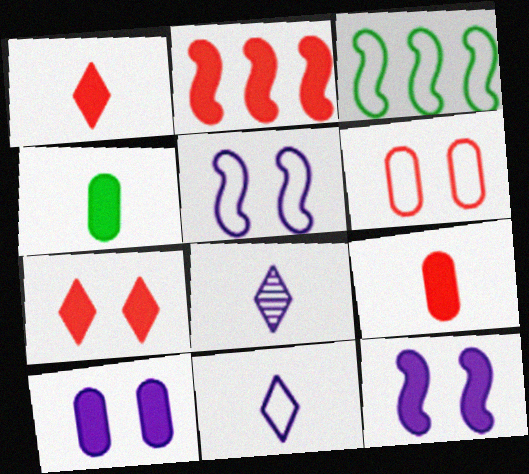[[2, 7, 9], 
[3, 6, 11]]